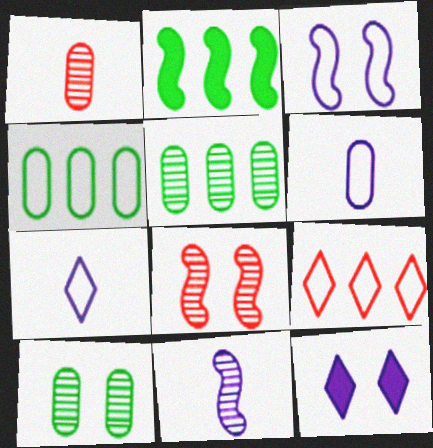[]